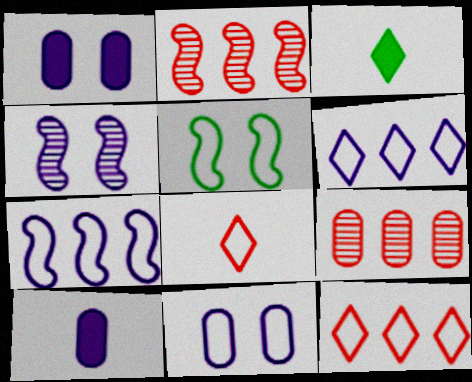[[2, 3, 11], 
[4, 6, 10]]